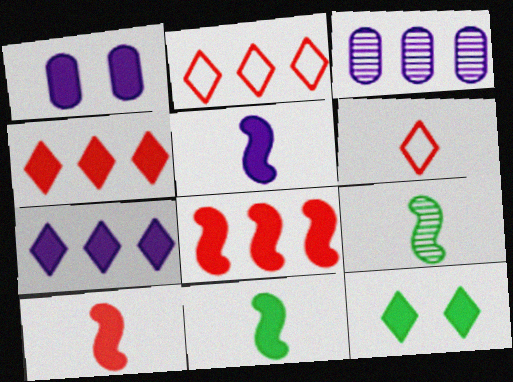[[1, 2, 9], 
[1, 4, 11], 
[1, 5, 7], 
[5, 10, 11]]